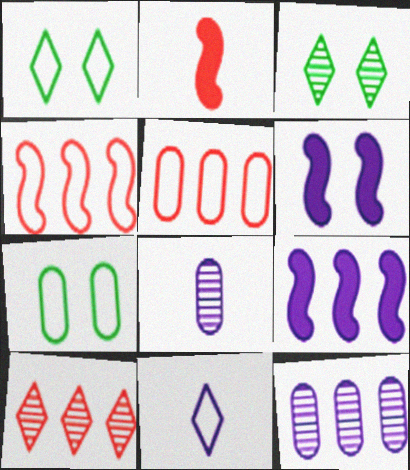[[1, 2, 12], 
[4, 7, 11], 
[6, 11, 12]]